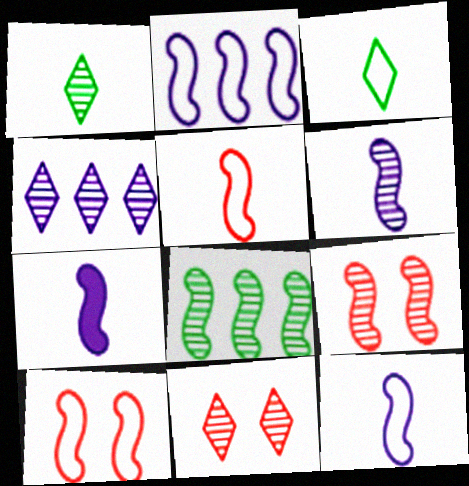[[1, 4, 11], 
[6, 7, 12], 
[6, 8, 9], 
[7, 8, 10]]